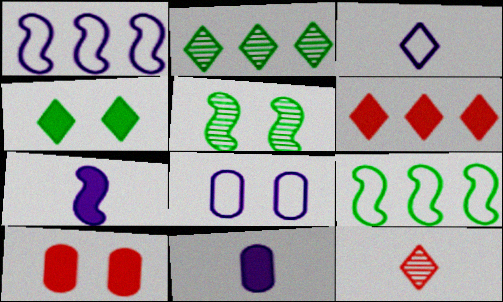[[1, 3, 8]]